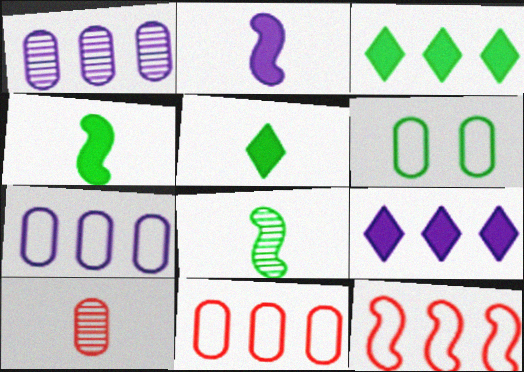[[1, 3, 12], 
[3, 6, 8]]